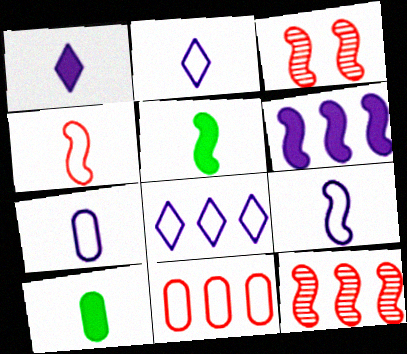[[2, 7, 9], 
[3, 8, 10]]